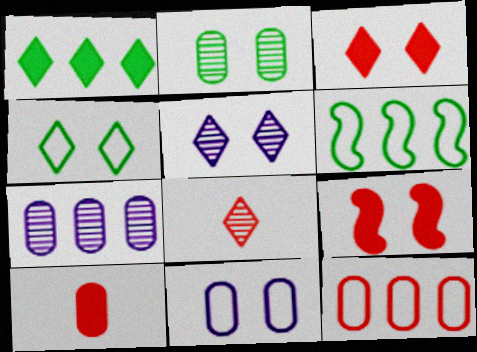[[3, 4, 5], 
[5, 6, 10], 
[8, 9, 12]]